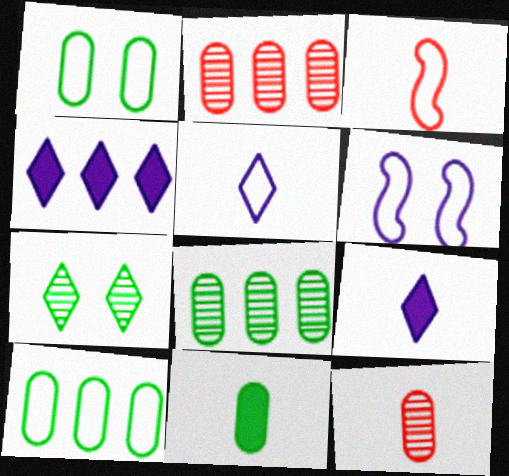[[1, 8, 11]]